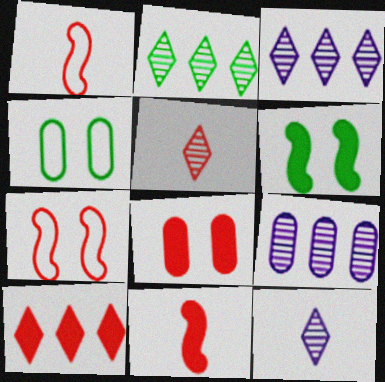[[3, 4, 11], 
[8, 10, 11]]